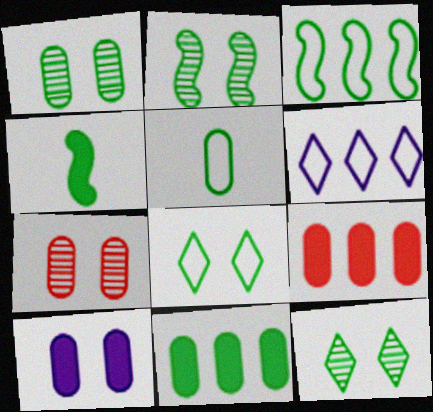[[1, 2, 12], 
[1, 5, 11], 
[2, 3, 4], 
[3, 5, 8], 
[4, 6, 7]]